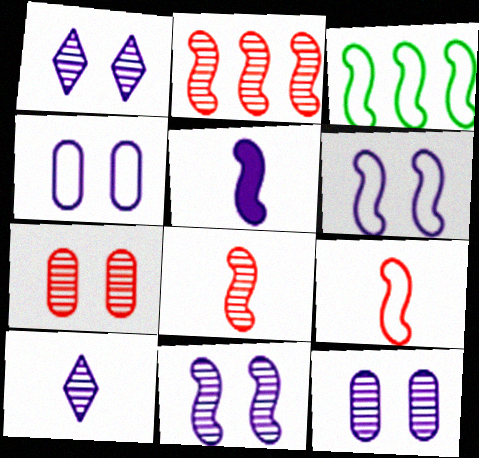[[1, 11, 12], 
[3, 6, 9]]